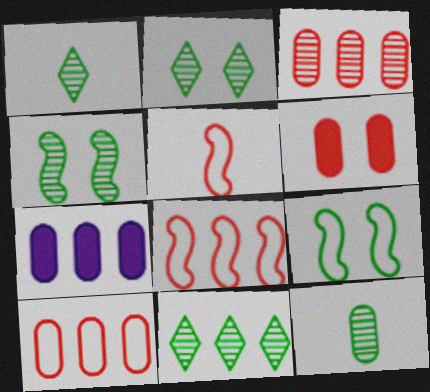[[1, 2, 11], 
[2, 5, 7], 
[4, 11, 12], 
[7, 8, 11]]